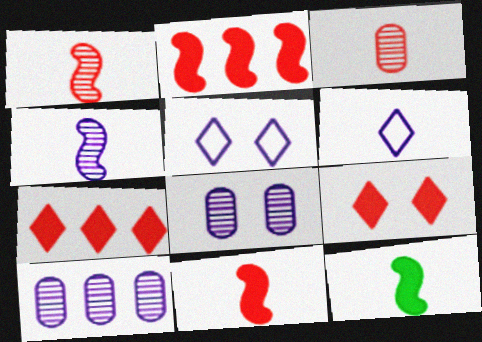[[3, 6, 12]]